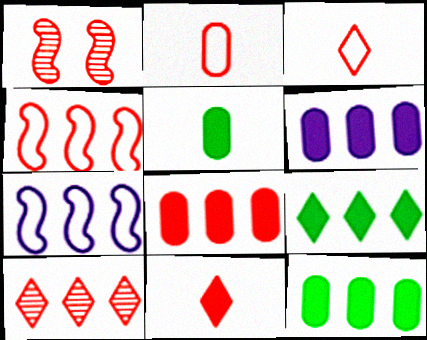[[1, 3, 8], 
[4, 8, 10], 
[6, 8, 12], 
[7, 10, 12]]